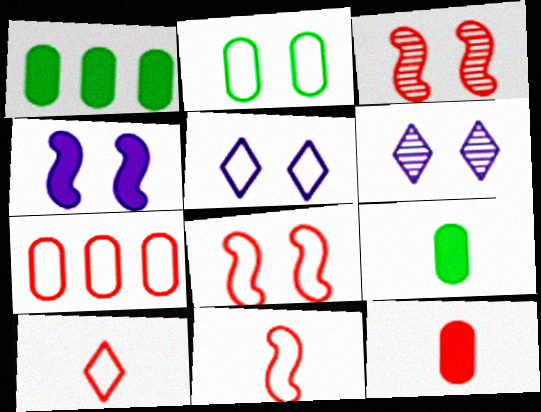[[1, 6, 11], 
[2, 5, 8], 
[7, 8, 10]]